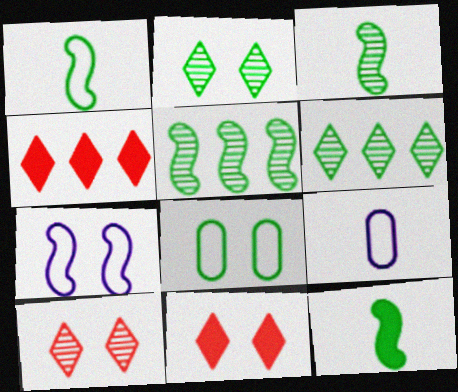[[1, 3, 12], 
[5, 9, 11], 
[6, 8, 12]]